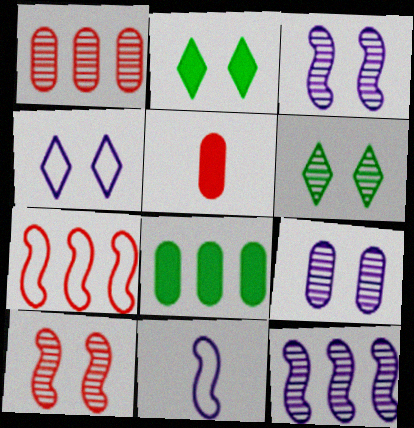[[1, 2, 11], 
[6, 9, 10]]